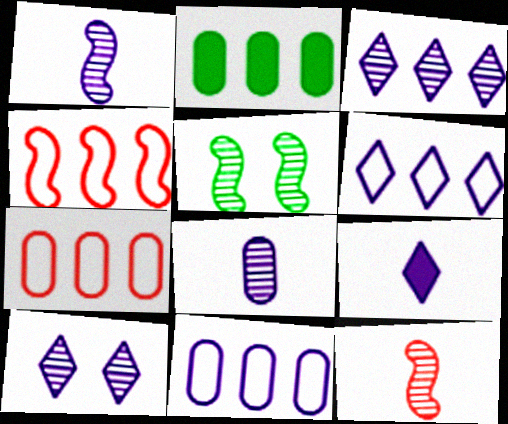[[2, 3, 4], 
[5, 7, 9], 
[6, 9, 10]]